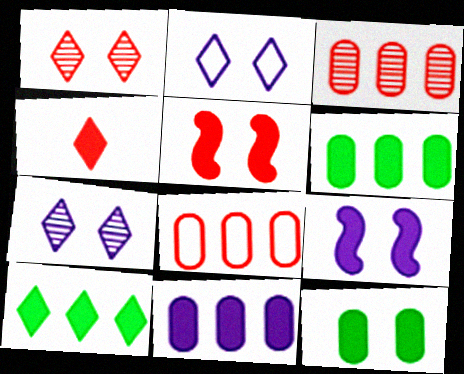[[4, 6, 9]]